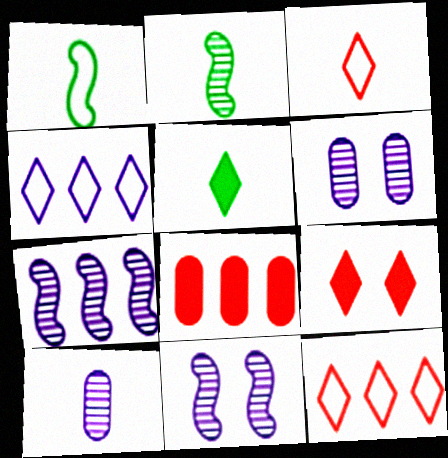[]